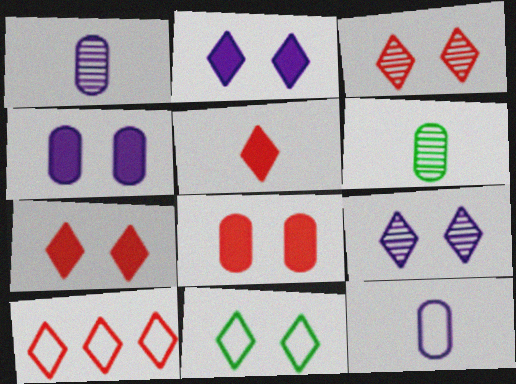[[2, 3, 11], 
[3, 5, 10], 
[7, 9, 11]]